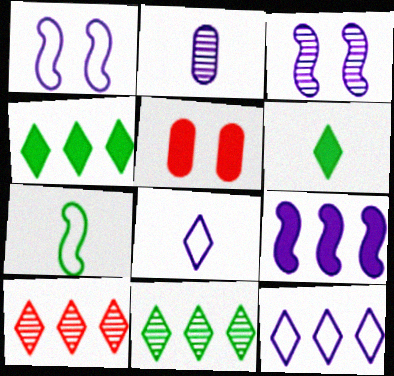[[4, 10, 12], 
[5, 6, 9]]